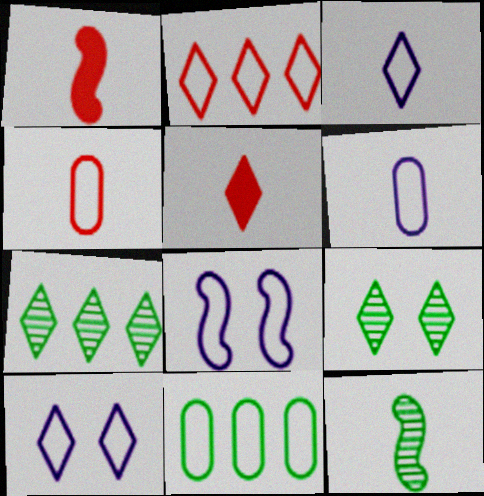[[5, 6, 12], 
[5, 7, 10]]